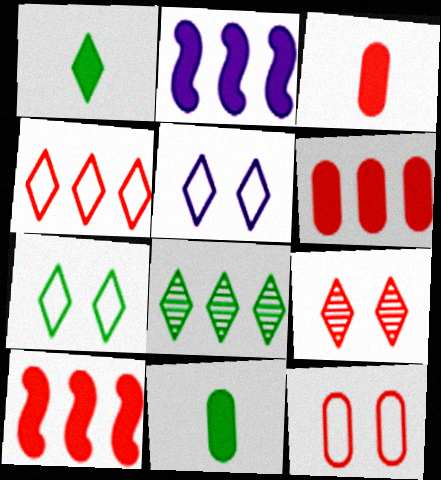[[1, 7, 8]]